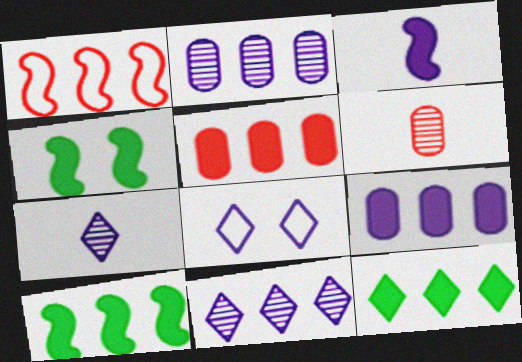[[1, 2, 12], 
[2, 3, 8], 
[6, 8, 10]]